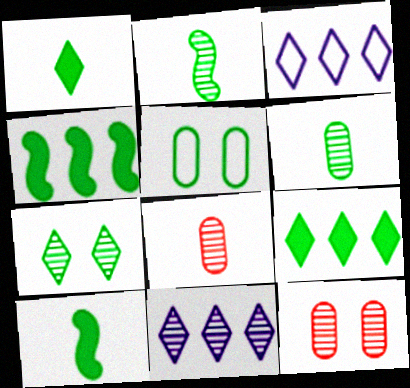[[2, 5, 9], 
[2, 11, 12], 
[3, 10, 12]]